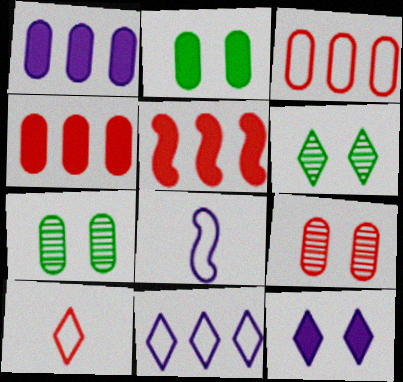[[4, 6, 8], 
[5, 9, 10]]